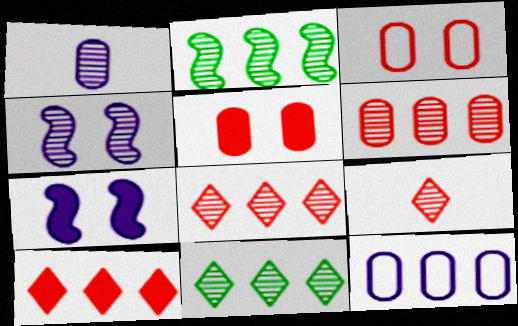[[2, 10, 12]]